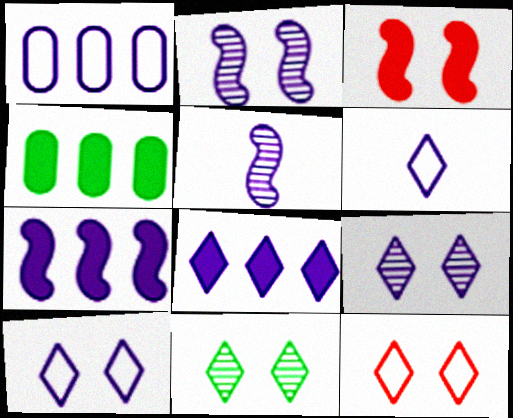[[4, 5, 12], 
[6, 8, 9]]